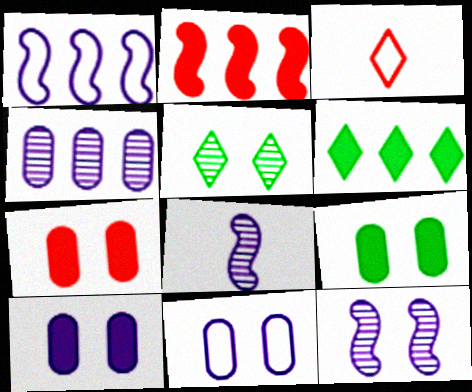[[7, 9, 10]]